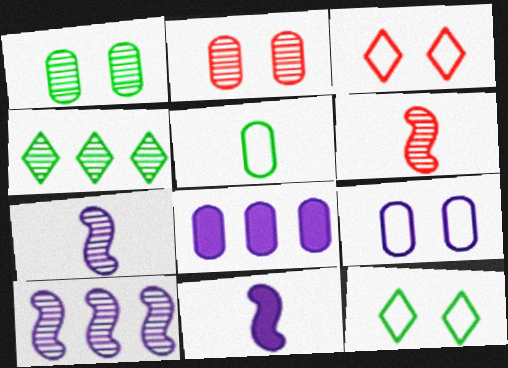[[2, 4, 7], 
[2, 5, 8], 
[6, 8, 12]]